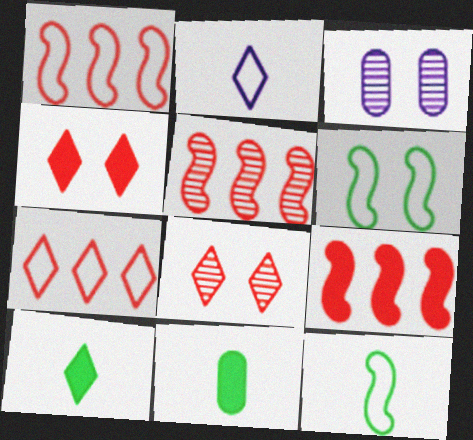[[1, 3, 10], 
[1, 5, 9], 
[3, 4, 6]]